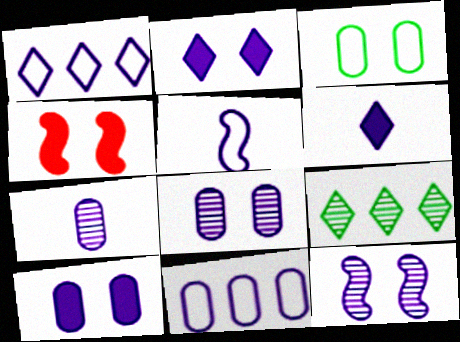[[5, 6, 7], 
[6, 11, 12], 
[7, 10, 11]]